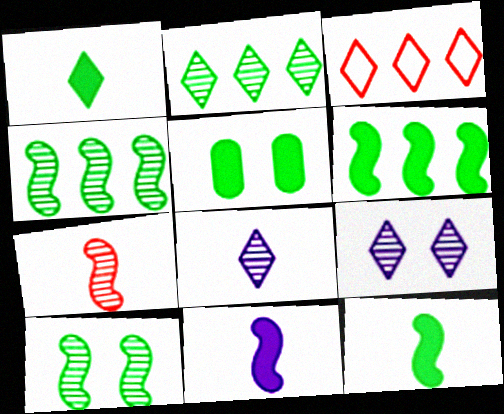[[1, 3, 9], 
[1, 5, 6]]